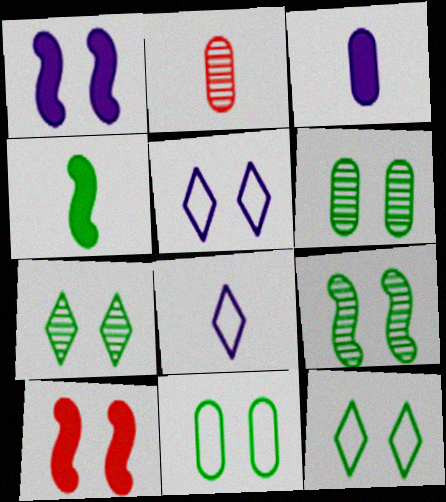[[2, 4, 8], 
[5, 6, 10], 
[6, 7, 9]]